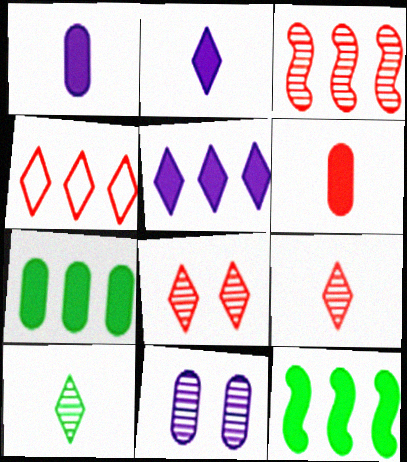[[3, 10, 11]]